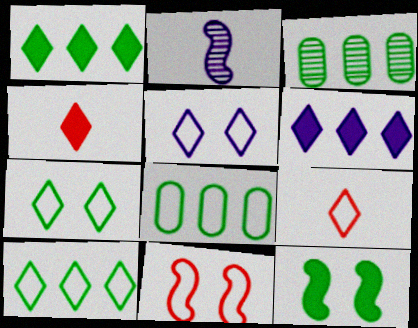[[5, 9, 10]]